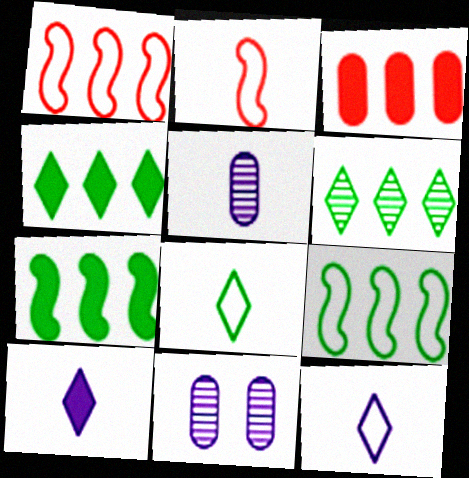[[2, 4, 11]]